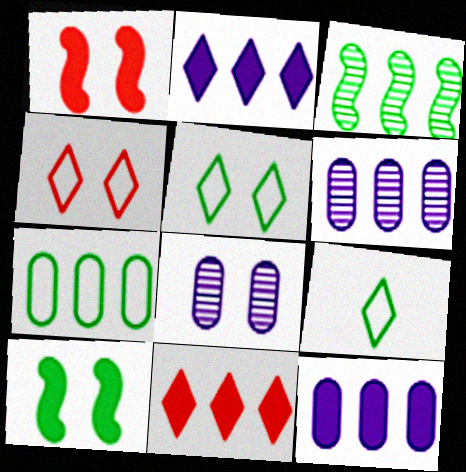[[1, 5, 8], 
[1, 6, 9], 
[4, 8, 10]]